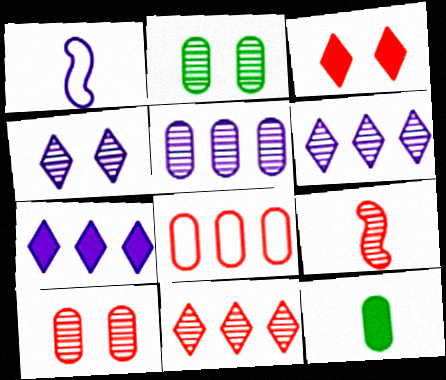[[2, 6, 9], 
[3, 8, 9], 
[9, 10, 11]]